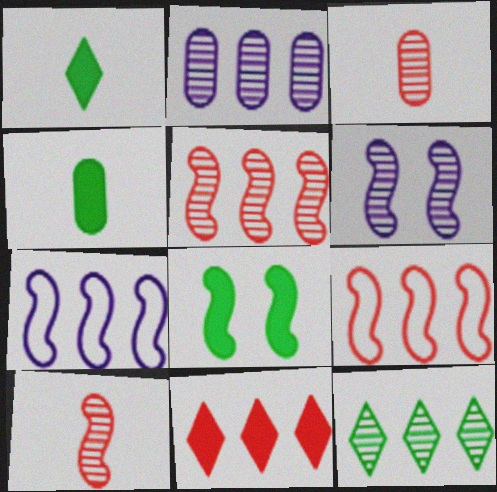[[2, 5, 12], 
[3, 6, 12], 
[7, 8, 10]]